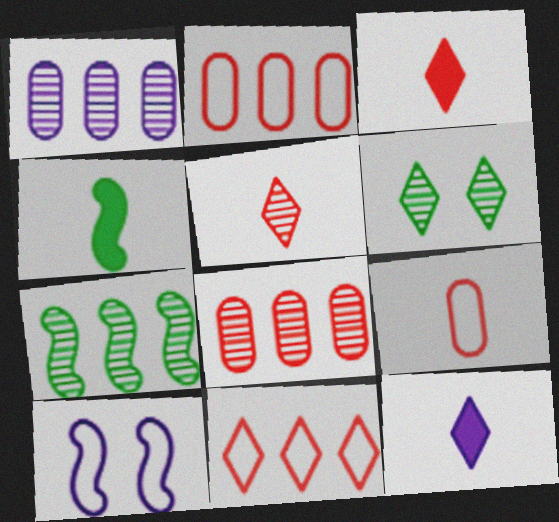[[1, 10, 12], 
[6, 11, 12]]